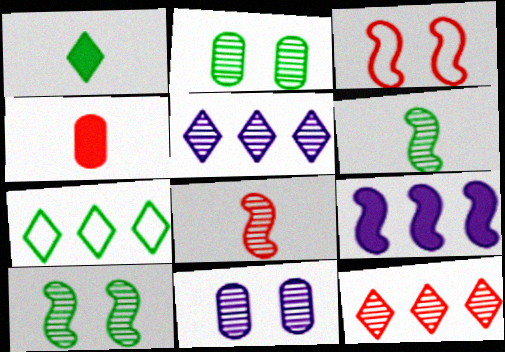[[2, 5, 8], 
[3, 4, 12], 
[3, 6, 9], 
[6, 11, 12]]